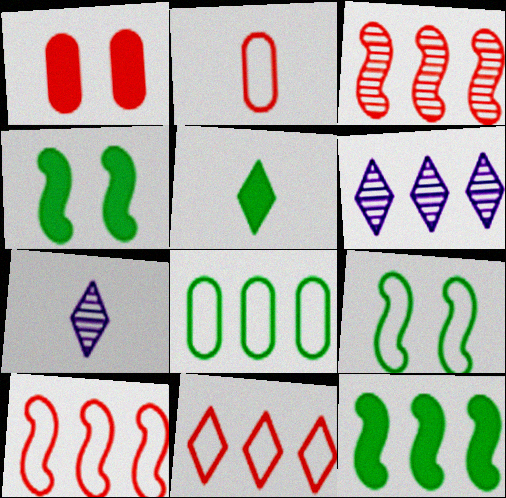[[2, 4, 6]]